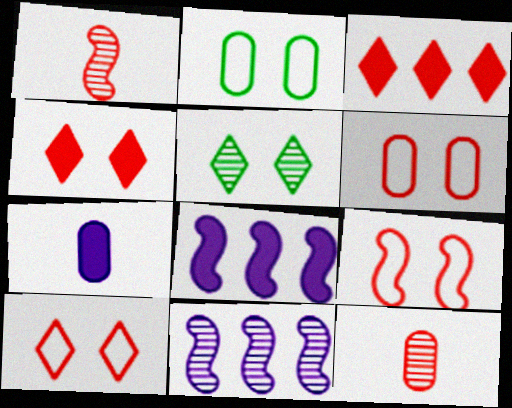[[1, 3, 6], 
[3, 9, 12], 
[5, 11, 12], 
[6, 9, 10]]